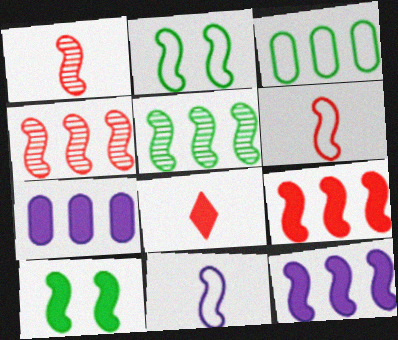[[1, 2, 12], 
[4, 10, 11], 
[7, 8, 10]]